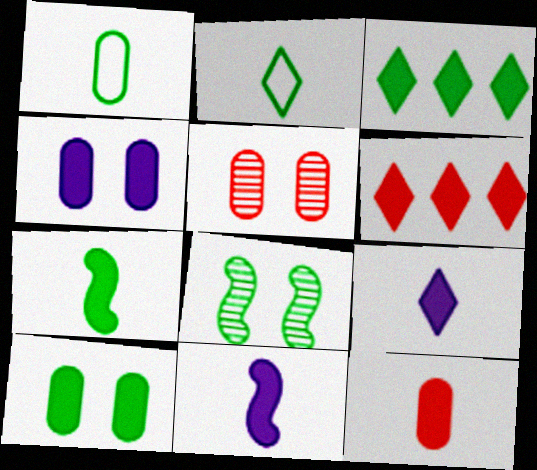[[1, 3, 8], 
[3, 7, 10], 
[4, 6, 7], 
[6, 10, 11], 
[7, 9, 12]]